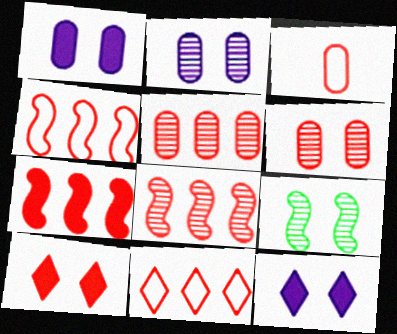[[3, 8, 10], 
[4, 7, 8], 
[5, 7, 11]]